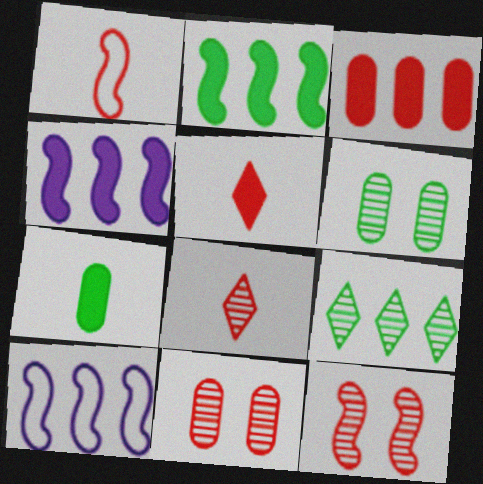[[3, 9, 10], 
[5, 6, 10]]